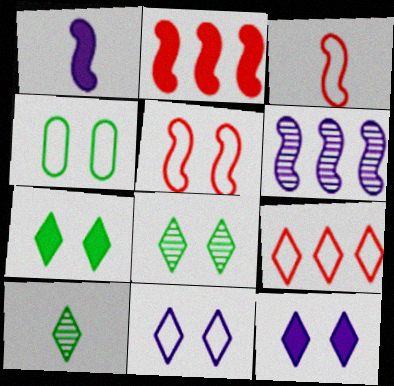[[4, 5, 11], 
[9, 10, 12]]